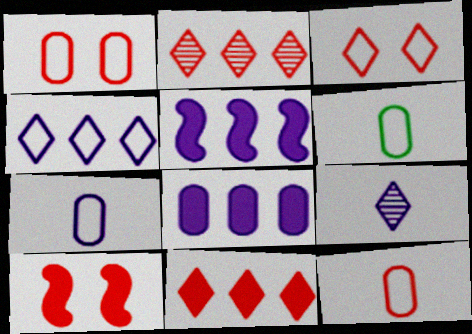[[2, 10, 12], 
[6, 7, 12]]